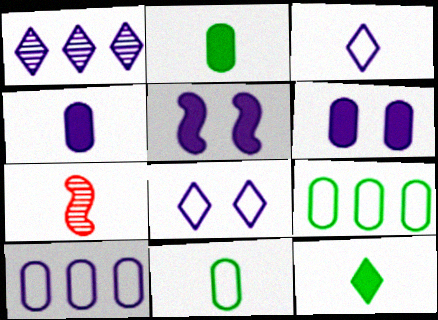[[2, 3, 7]]